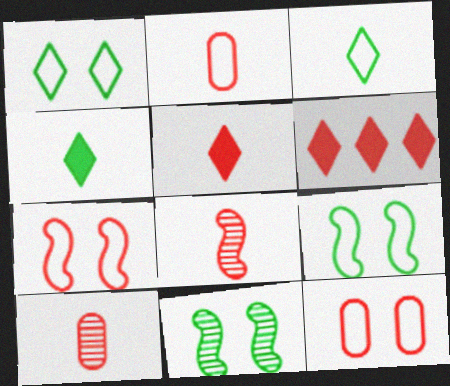[[2, 5, 8], 
[6, 7, 10], 
[6, 8, 12]]